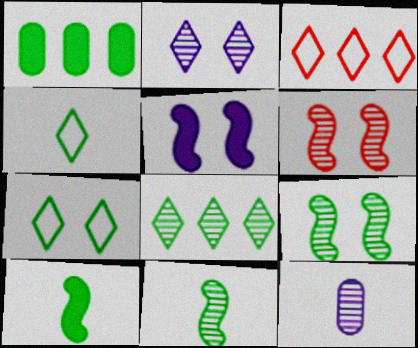[[1, 4, 9], 
[1, 7, 11], 
[6, 8, 12]]